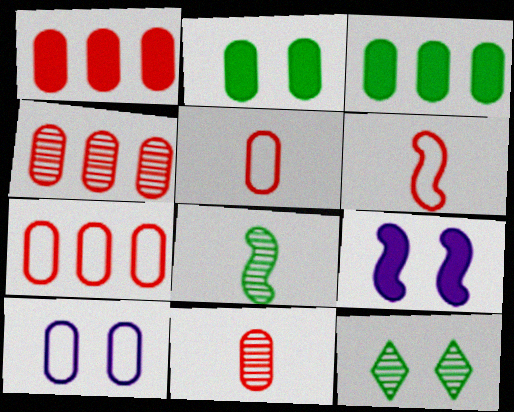[[1, 4, 7], 
[3, 10, 11]]